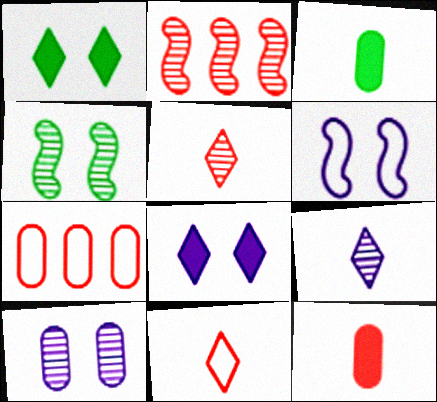[[3, 7, 10], 
[6, 8, 10]]